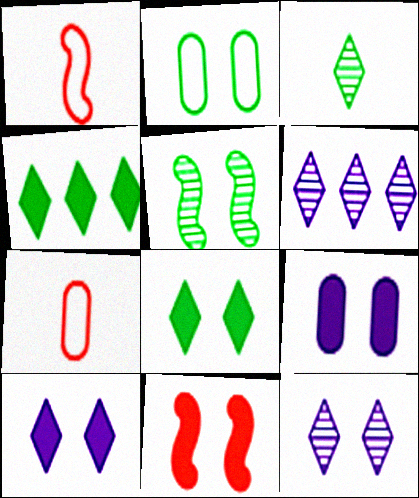[[2, 5, 8], 
[2, 11, 12], 
[8, 9, 11]]